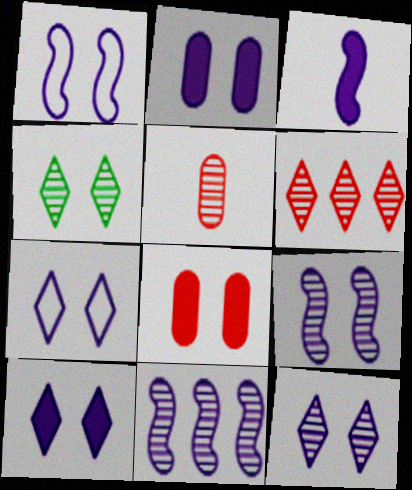[[1, 2, 12], 
[1, 3, 11], 
[1, 4, 8], 
[2, 7, 9], 
[4, 5, 11], 
[7, 10, 12]]